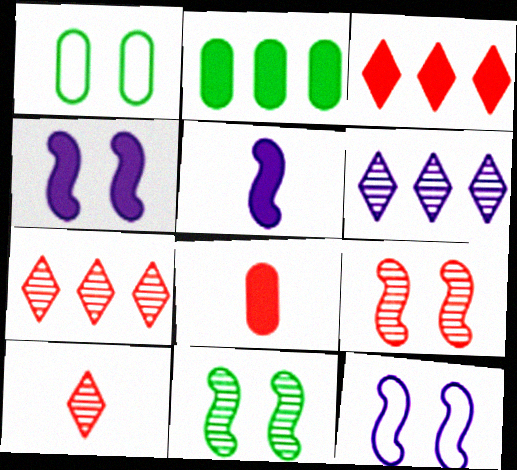[[1, 5, 7], 
[2, 10, 12]]